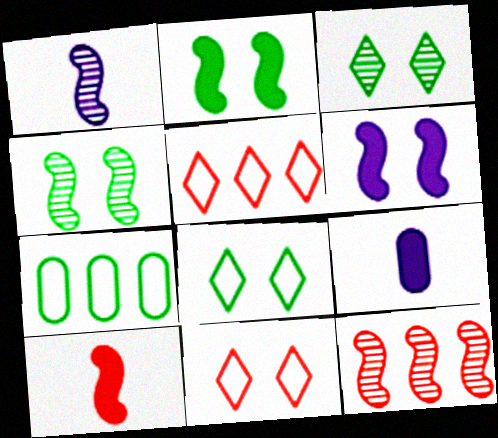[[1, 4, 12], 
[4, 5, 9], 
[8, 9, 12]]